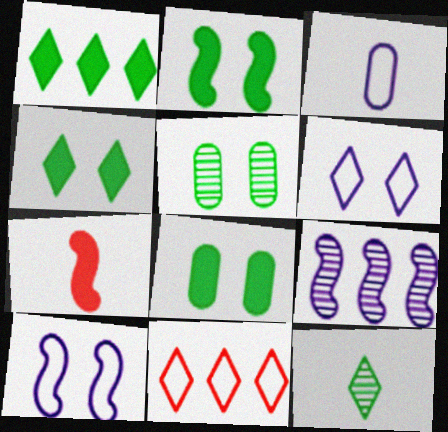[[2, 4, 8], 
[3, 7, 12]]